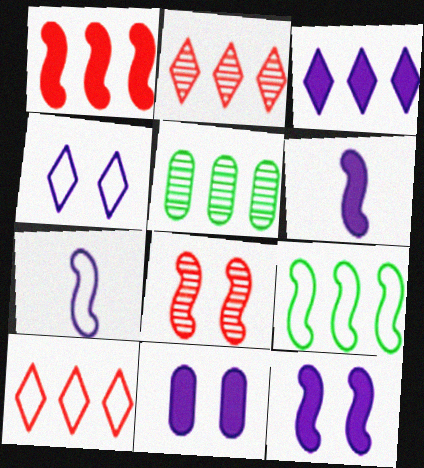[[3, 6, 11], 
[6, 8, 9]]